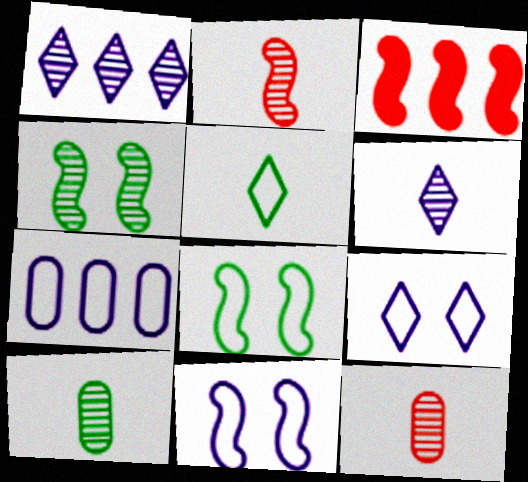[[1, 4, 12], 
[2, 6, 10], 
[3, 9, 10]]